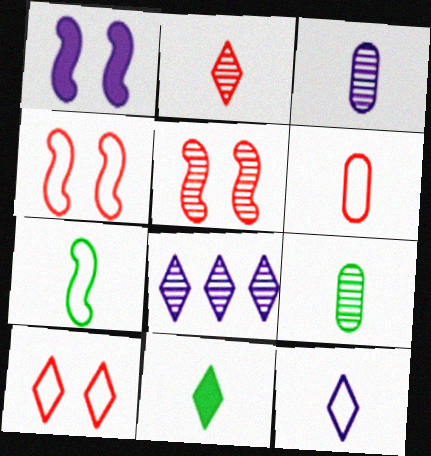[[2, 11, 12], 
[5, 8, 9], 
[6, 7, 12], 
[7, 9, 11], 
[8, 10, 11]]